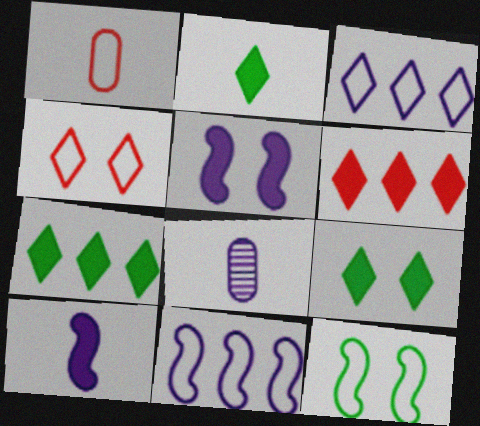[[1, 3, 12], 
[2, 7, 9], 
[3, 5, 8], 
[6, 8, 12]]